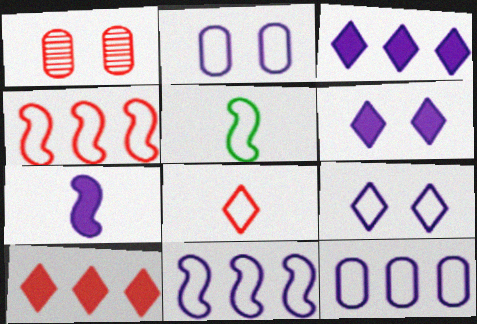[[1, 3, 5]]